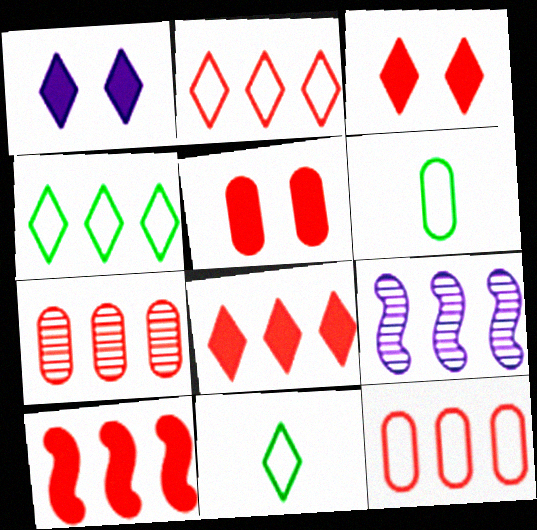[[2, 7, 10], 
[3, 6, 9], 
[5, 9, 11]]